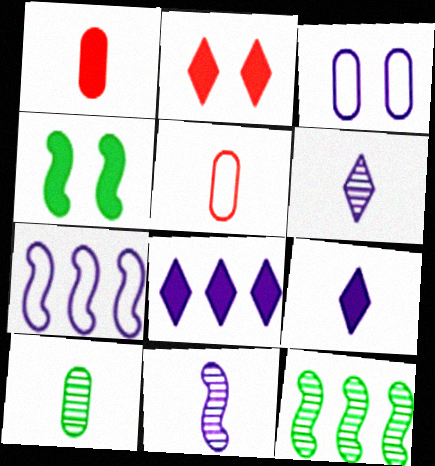[[1, 4, 8], 
[2, 7, 10], 
[3, 8, 11]]